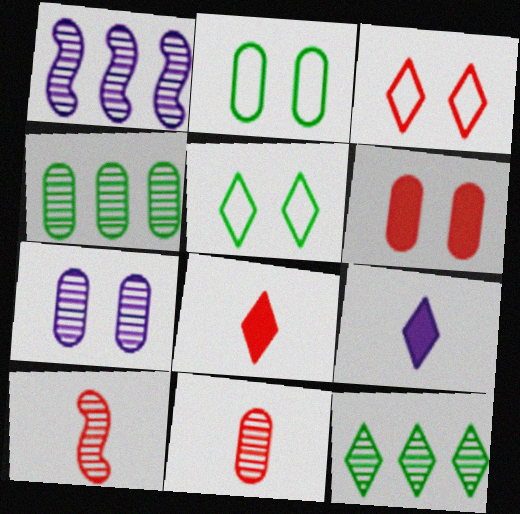[[1, 2, 8], 
[2, 6, 7], 
[3, 9, 12], 
[4, 7, 11], 
[7, 10, 12]]